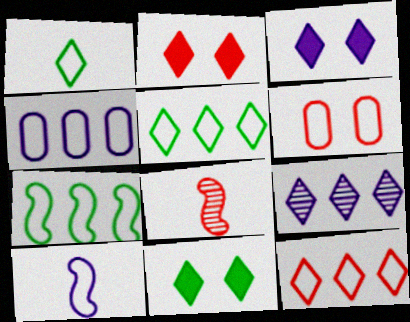[[1, 2, 9], 
[2, 3, 11], 
[4, 7, 12], 
[4, 8, 11], 
[5, 6, 10]]